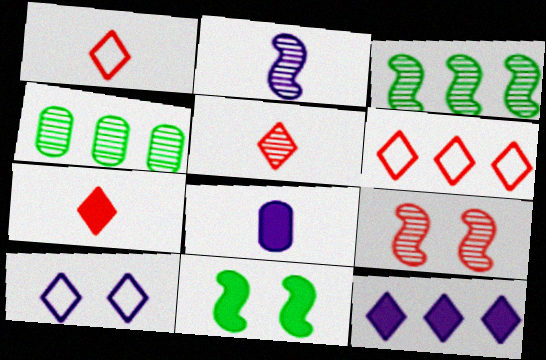[[1, 5, 7], 
[2, 3, 9]]